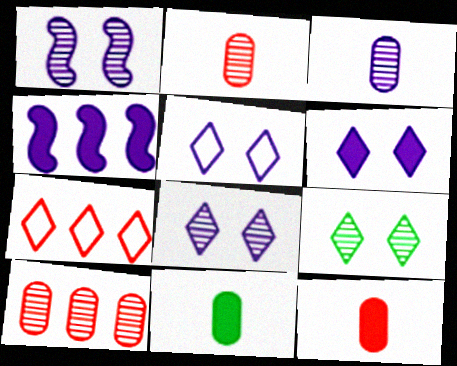[[1, 7, 11], 
[3, 4, 5], 
[5, 6, 8]]